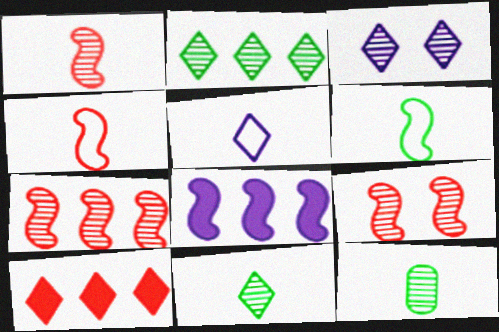[[1, 7, 9], 
[3, 7, 12], 
[6, 8, 9]]